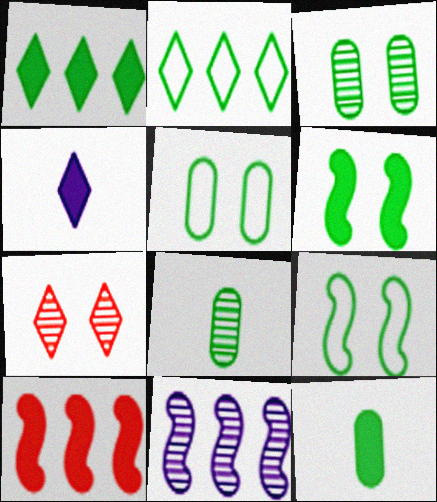[[1, 6, 12], 
[1, 8, 9], 
[2, 4, 7], 
[2, 6, 8], 
[7, 8, 11]]